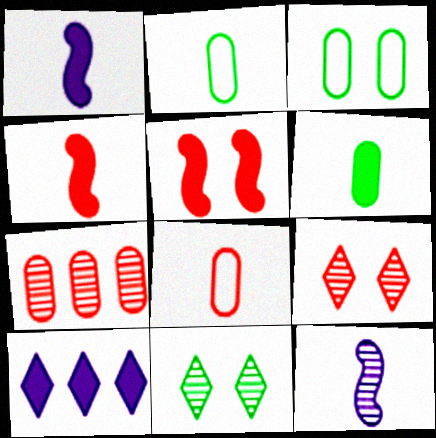[[5, 6, 10], 
[7, 11, 12]]